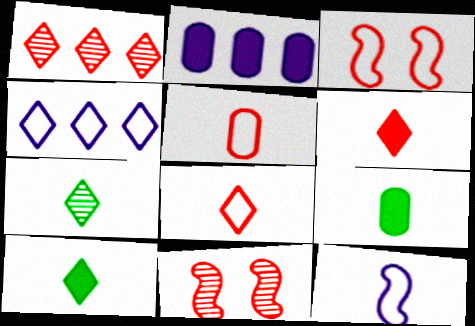[[2, 3, 7], 
[4, 9, 11]]